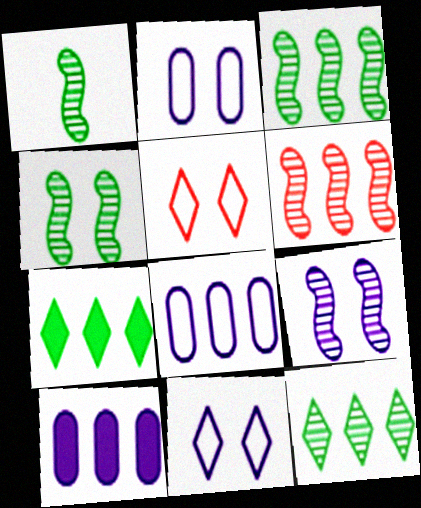[[1, 3, 4], 
[1, 5, 10], 
[1, 6, 9], 
[6, 7, 8]]